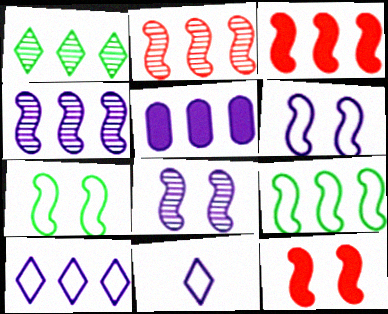[[3, 4, 9], 
[4, 5, 10], 
[5, 8, 11], 
[7, 8, 12]]